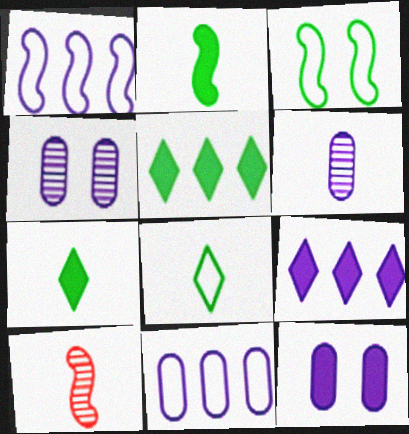[[6, 11, 12]]